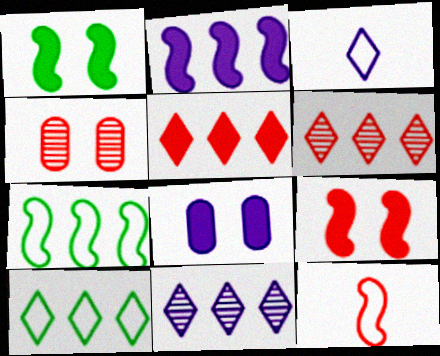[[4, 5, 12], 
[5, 10, 11]]